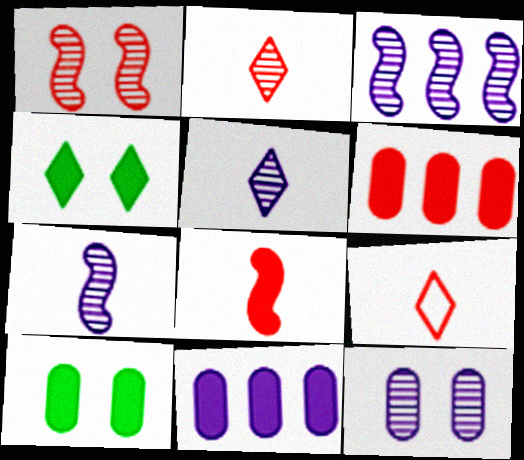[[1, 6, 9], 
[3, 5, 12], 
[3, 9, 10], 
[4, 8, 11]]